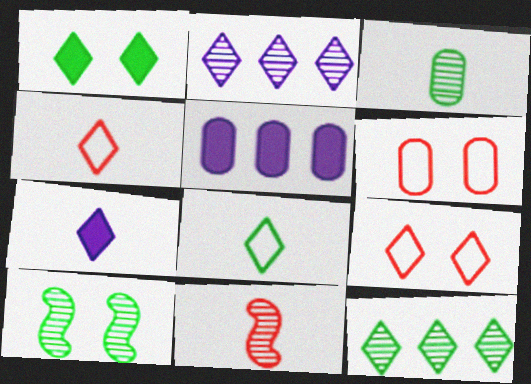[[1, 2, 4], 
[1, 8, 12], 
[3, 5, 6], 
[3, 10, 12], 
[4, 5, 10], 
[7, 9, 12]]